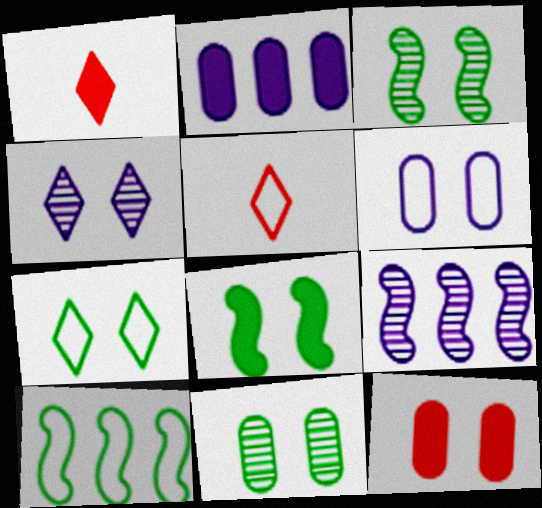[[1, 2, 8], 
[2, 3, 5], 
[5, 6, 10], 
[6, 11, 12], 
[7, 8, 11]]